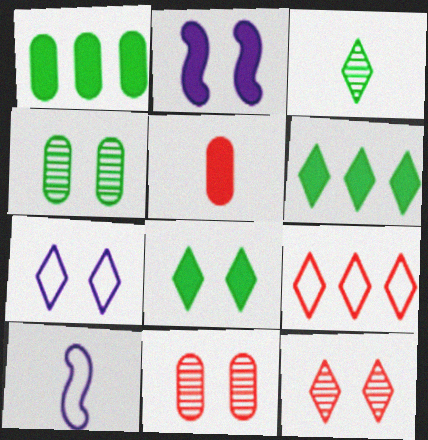[[1, 10, 12], 
[2, 5, 6], 
[3, 5, 10], 
[6, 10, 11], 
[7, 8, 12]]